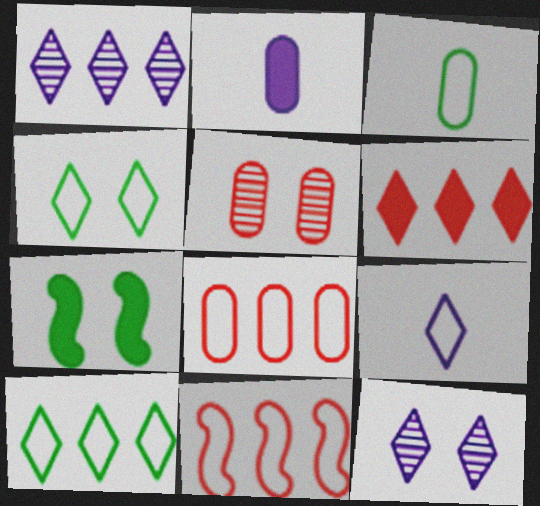[[1, 6, 10], 
[2, 6, 7]]